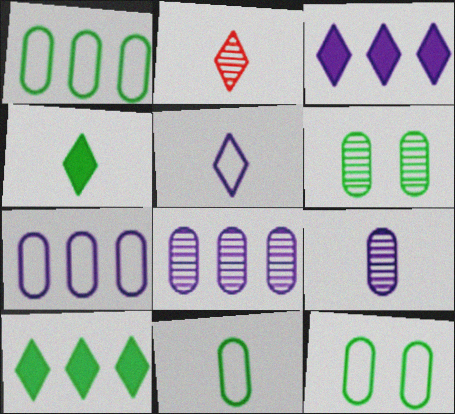[[1, 11, 12], 
[2, 4, 5]]